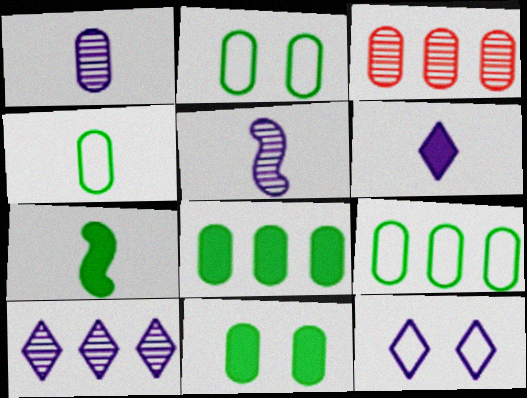[[2, 4, 9], 
[3, 7, 12], 
[6, 10, 12]]